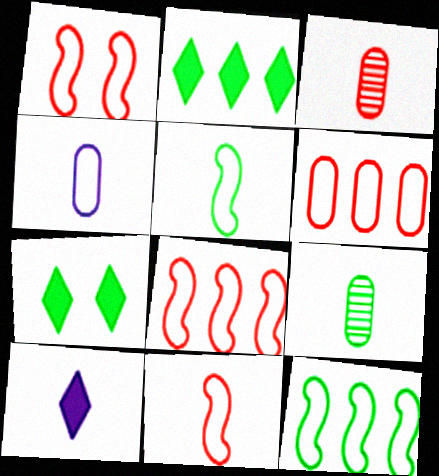[[1, 8, 11], 
[3, 5, 10], 
[7, 9, 12], 
[9, 10, 11]]